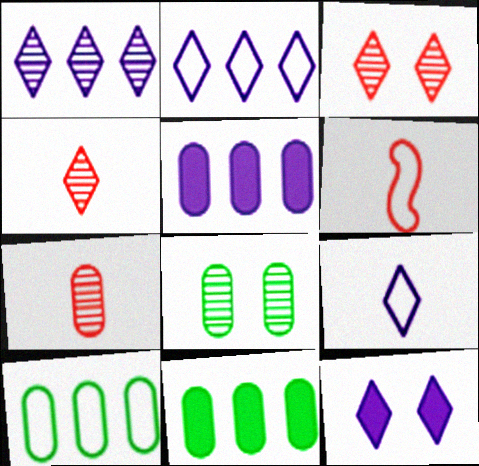[[1, 9, 12]]